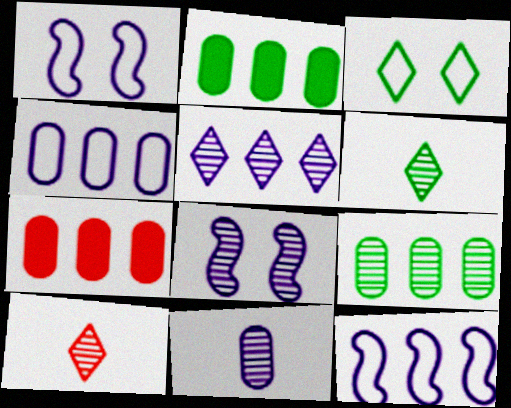[[1, 2, 10], 
[1, 6, 7], 
[4, 7, 9], 
[5, 8, 11], 
[8, 9, 10]]